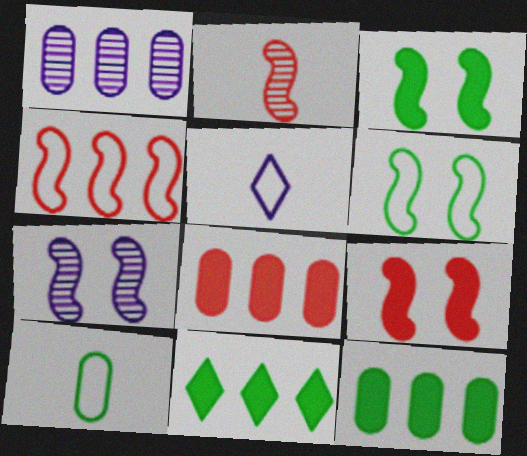[[1, 4, 11], 
[2, 4, 9], 
[6, 7, 9]]